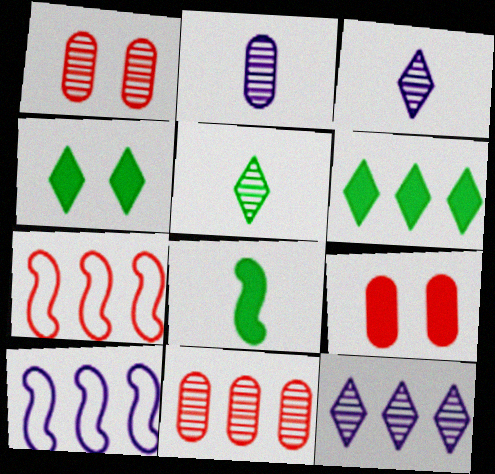[[2, 4, 7], 
[5, 9, 10], 
[6, 10, 11]]